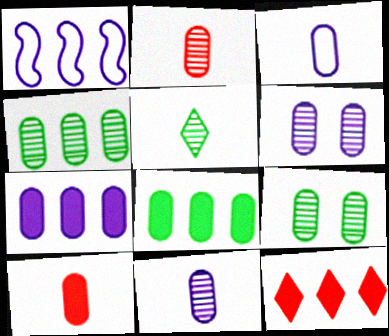[[1, 4, 12], 
[2, 4, 6], 
[3, 6, 7]]